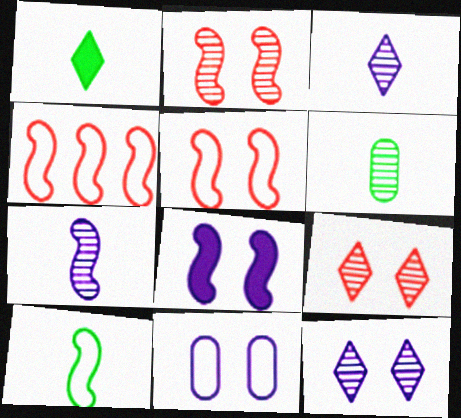[[1, 6, 10], 
[8, 11, 12]]